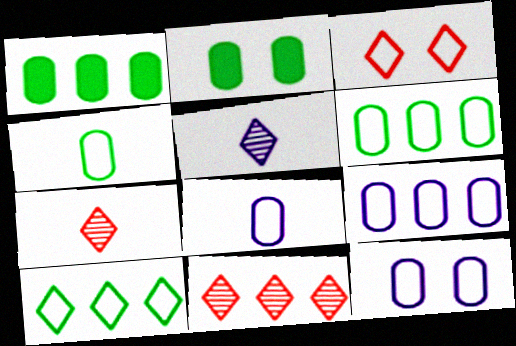[[8, 9, 12]]